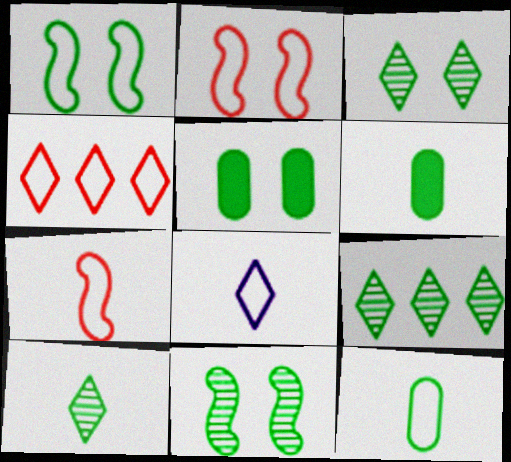[[1, 3, 5], 
[1, 6, 9], 
[3, 9, 10], 
[7, 8, 12]]